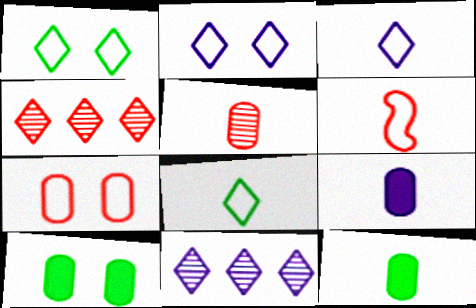[[6, 10, 11]]